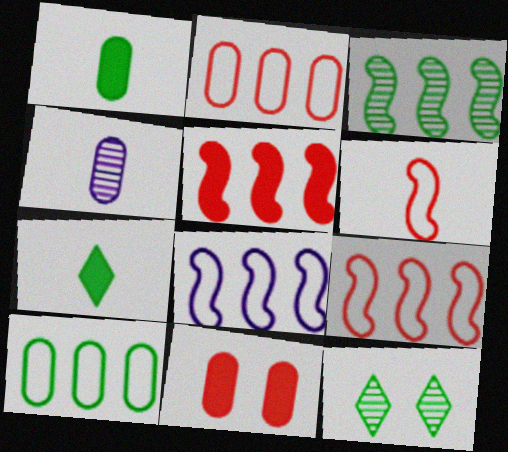[[3, 5, 8], 
[4, 6, 7], 
[4, 10, 11]]